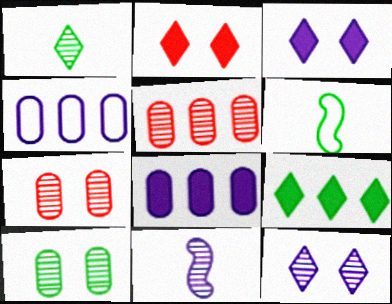[[3, 4, 11], 
[3, 5, 6], 
[6, 9, 10]]